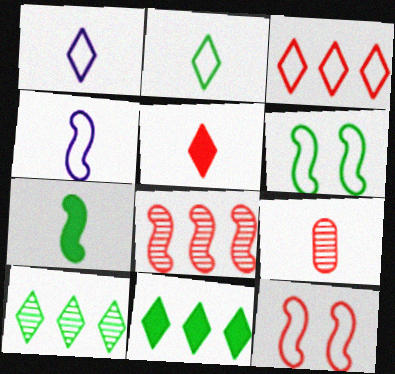[[1, 7, 9]]